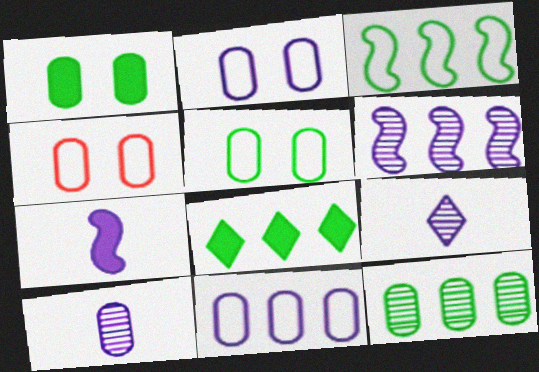[[2, 4, 5], 
[3, 8, 12]]